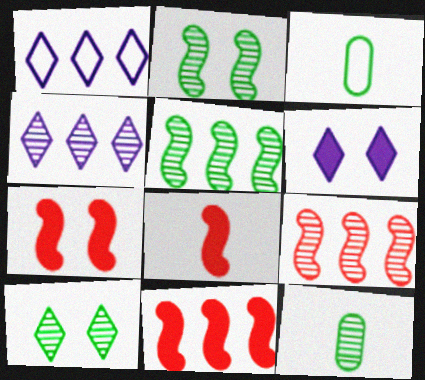[[1, 7, 12], 
[3, 4, 7], 
[3, 6, 9], 
[5, 10, 12], 
[7, 8, 11]]